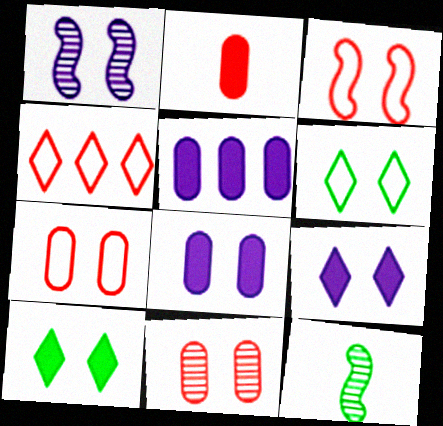[[1, 7, 10], 
[4, 8, 12]]